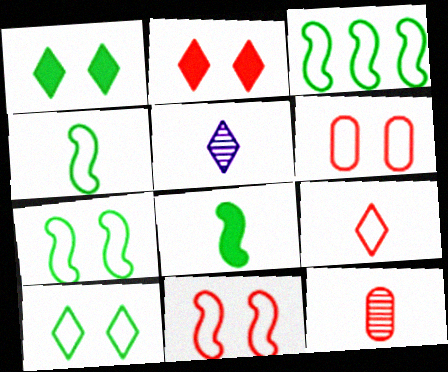[[3, 4, 7]]